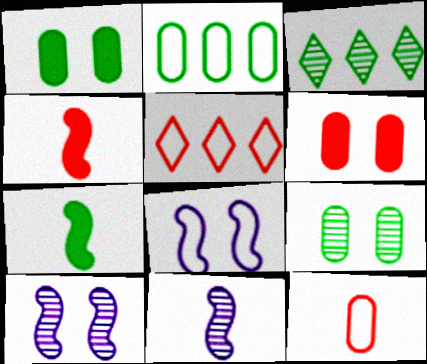[[1, 5, 11]]